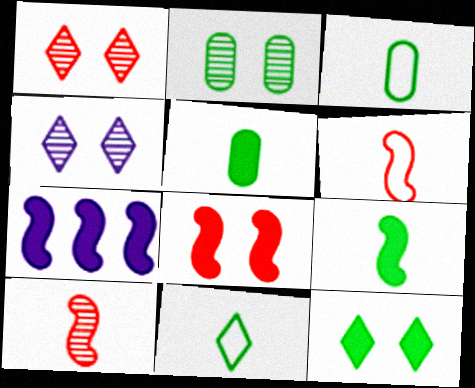[[1, 3, 7], 
[7, 8, 9]]